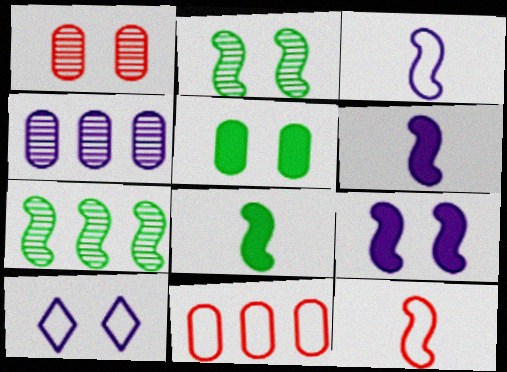[[4, 6, 10], 
[7, 9, 12]]